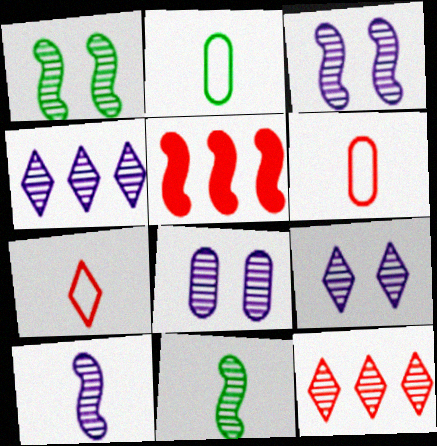[[2, 5, 9], 
[3, 8, 9], 
[4, 8, 10], 
[8, 11, 12]]